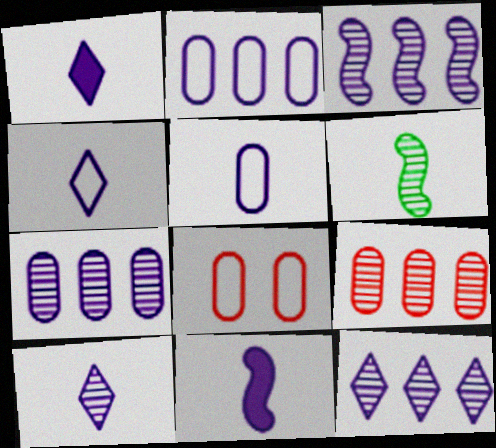[[1, 4, 10], 
[3, 7, 12], 
[5, 10, 11]]